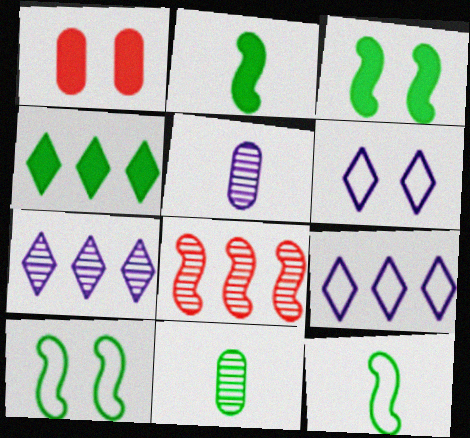[[1, 7, 12], 
[4, 10, 11]]